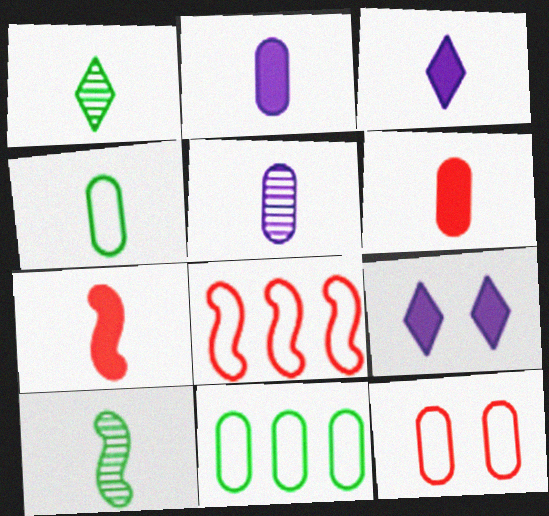[[4, 5, 6]]